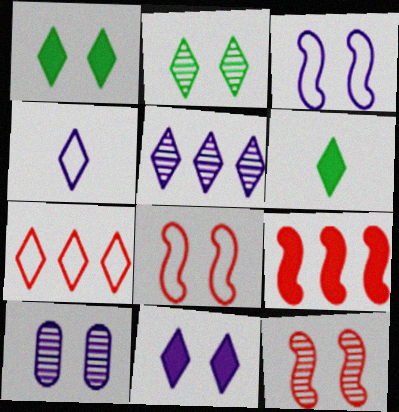[[1, 8, 10], 
[2, 10, 12], 
[3, 10, 11], 
[4, 5, 11]]